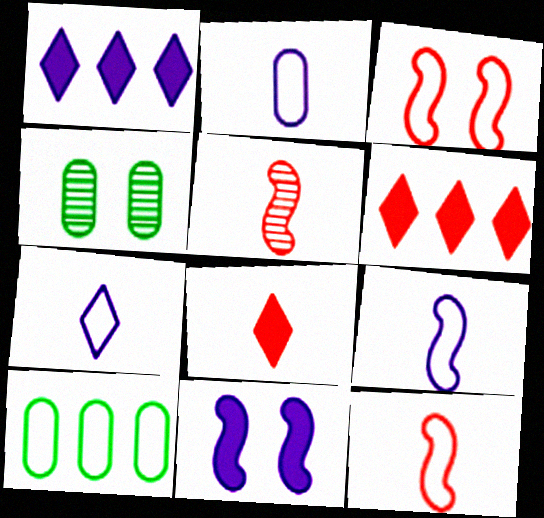[[1, 4, 12], 
[2, 7, 9], 
[3, 7, 10], 
[4, 6, 9]]